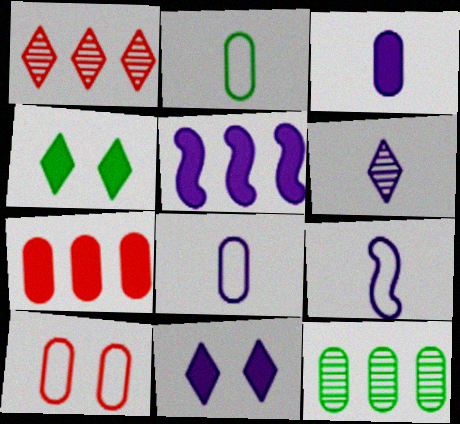[[3, 5, 11], 
[3, 6, 9], 
[3, 10, 12]]